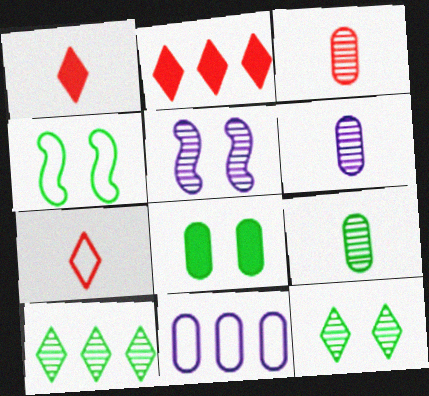[[2, 4, 6], 
[3, 5, 10], 
[3, 6, 9], 
[3, 8, 11], 
[4, 7, 11], 
[4, 8, 12]]